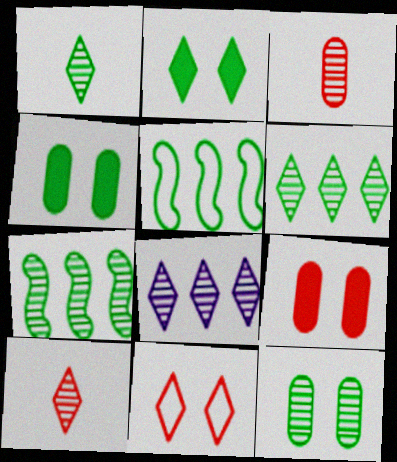[[1, 4, 5], 
[1, 7, 12]]